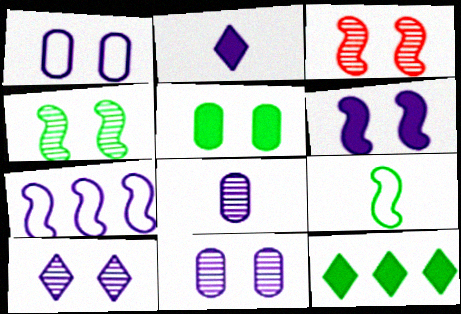[[1, 6, 10], 
[2, 7, 11]]